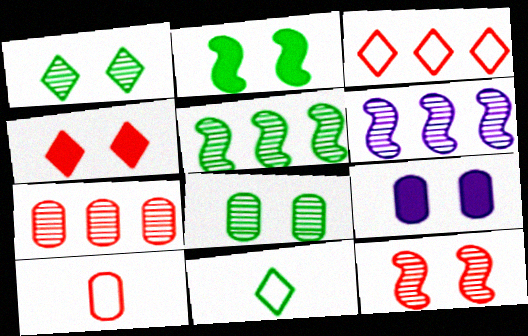[[2, 4, 9]]